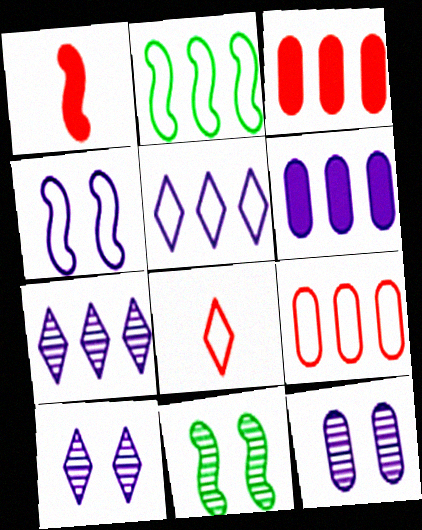[[2, 3, 7], 
[2, 5, 9], 
[6, 8, 11]]